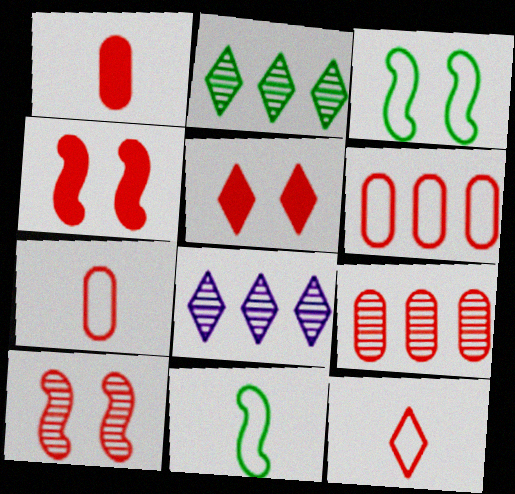[[1, 3, 8], 
[4, 9, 12]]